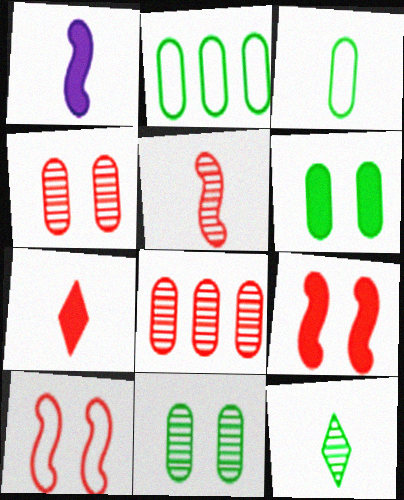[[7, 8, 10]]